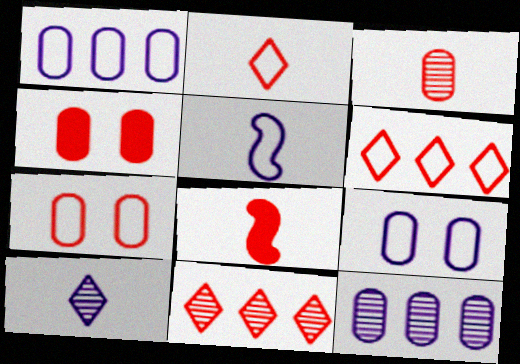[[2, 3, 8], 
[7, 8, 11]]